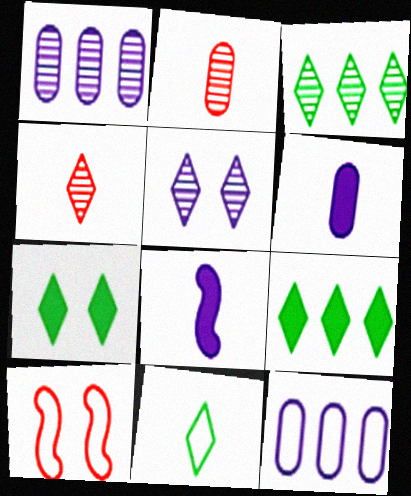[[2, 8, 11], 
[3, 4, 5], 
[3, 6, 10], 
[3, 7, 11], 
[5, 8, 12], 
[10, 11, 12]]